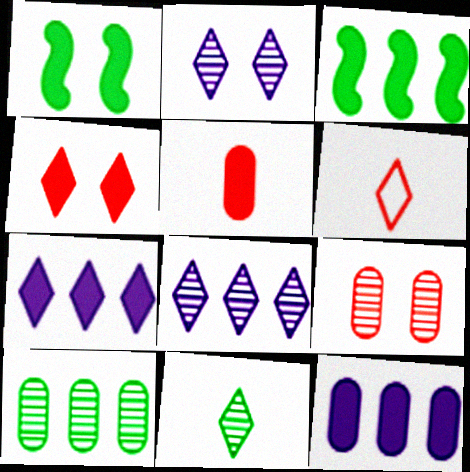[[1, 5, 7]]